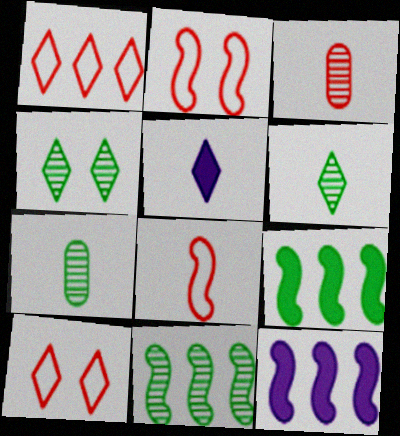[[1, 4, 5], 
[4, 7, 11], 
[5, 7, 8], 
[7, 10, 12]]